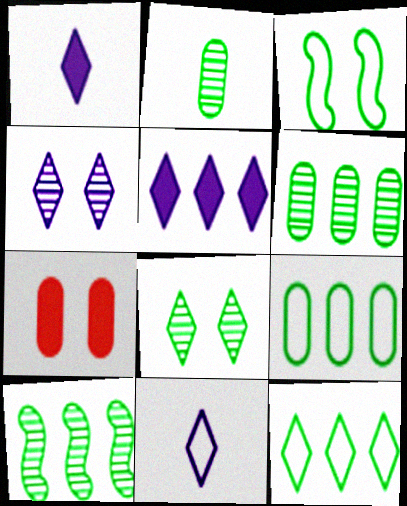[[2, 8, 10], 
[3, 4, 7], 
[4, 5, 11], 
[7, 10, 11]]